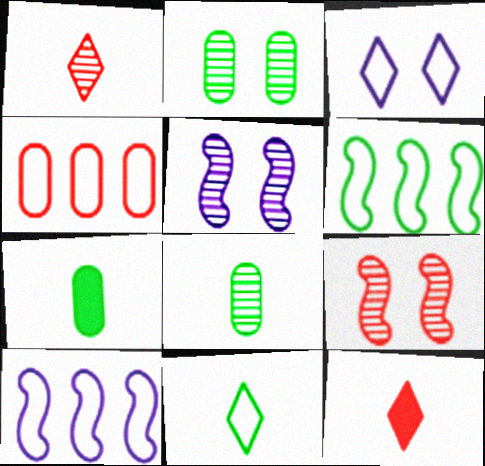[[2, 10, 12], 
[4, 9, 12]]